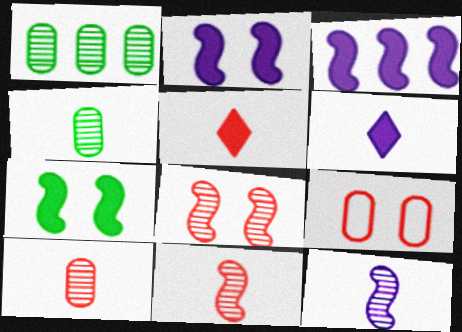[]